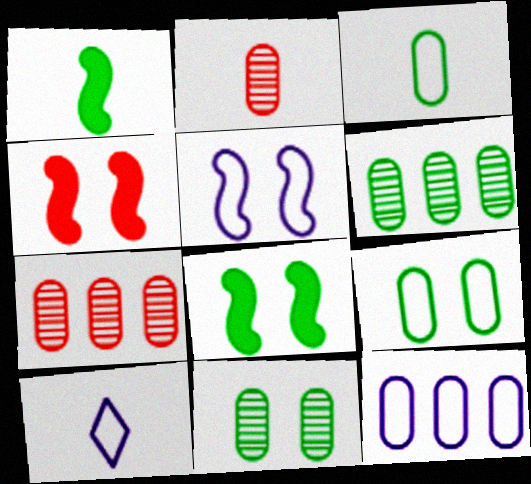[[1, 2, 10], 
[4, 6, 10], 
[5, 10, 12], 
[7, 8, 10]]